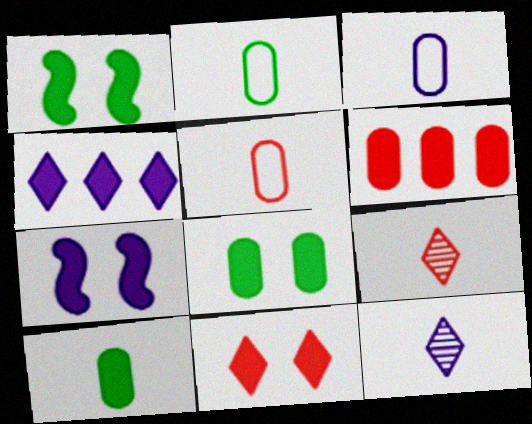[[2, 3, 5], 
[7, 8, 11]]